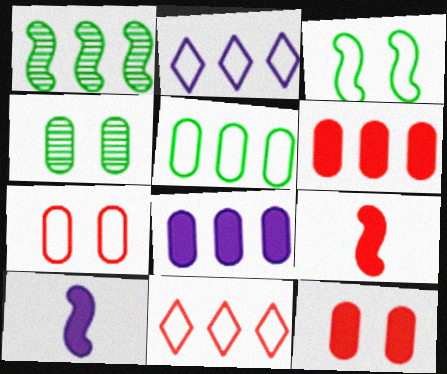[[1, 2, 6], 
[1, 8, 11], 
[2, 4, 9], 
[4, 10, 11]]